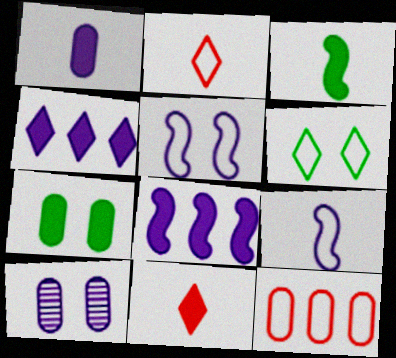[[1, 3, 11], 
[4, 9, 10], 
[6, 9, 12], 
[7, 8, 11]]